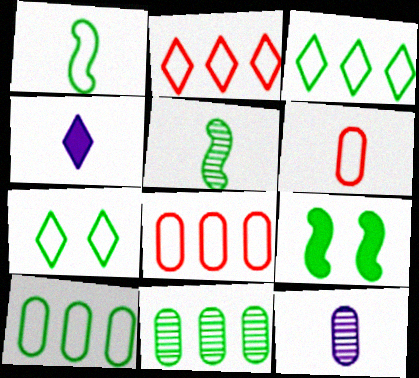[[1, 7, 10], 
[2, 9, 12], 
[4, 5, 6]]